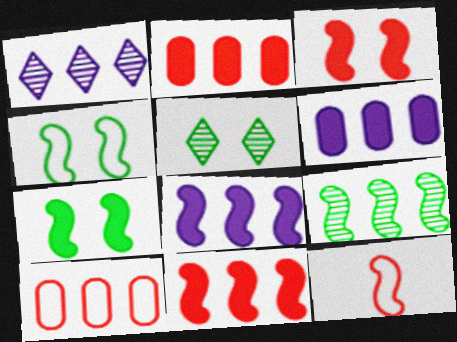[[5, 6, 12]]